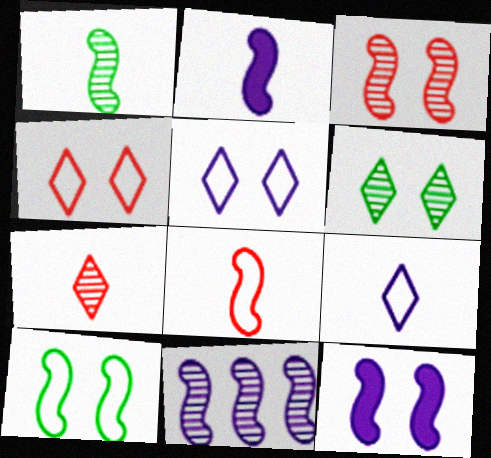[[1, 2, 8], 
[1, 3, 11], 
[3, 10, 12]]